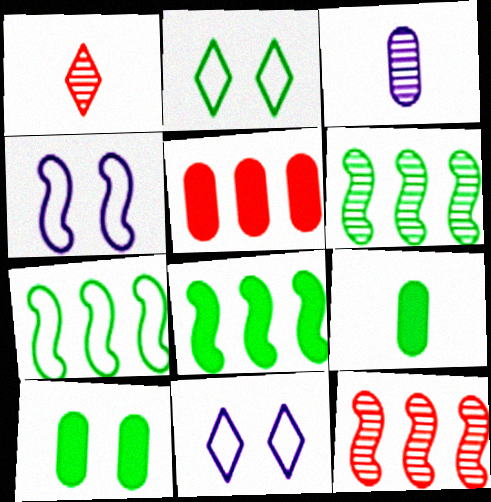[[2, 6, 9], 
[6, 7, 8], 
[9, 11, 12]]